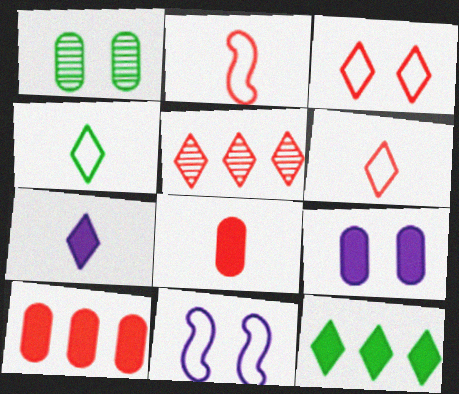[]